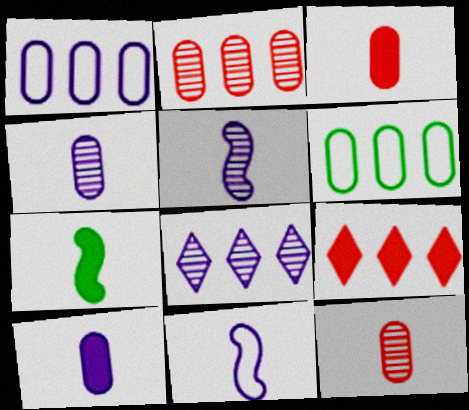[]